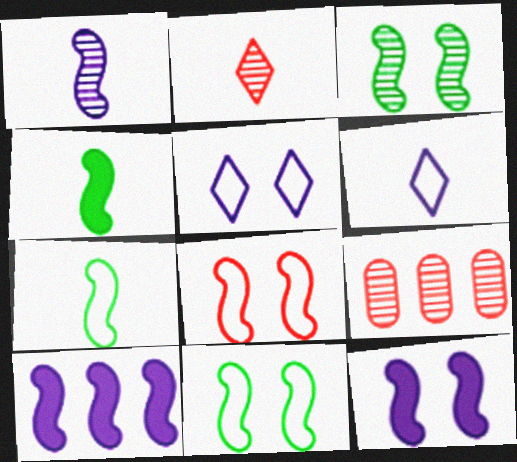[[3, 8, 12], 
[4, 5, 9]]